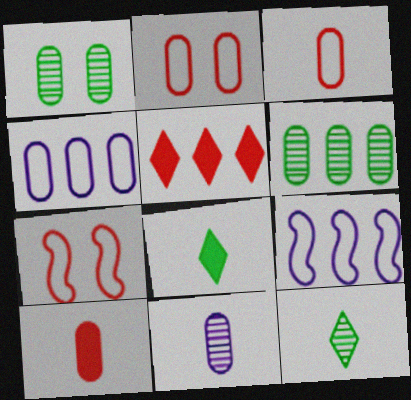[[1, 4, 10], 
[5, 6, 9]]